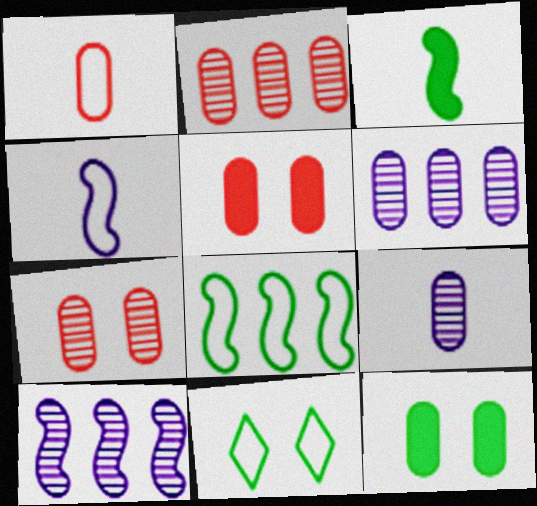[[1, 2, 5], 
[1, 6, 12]]